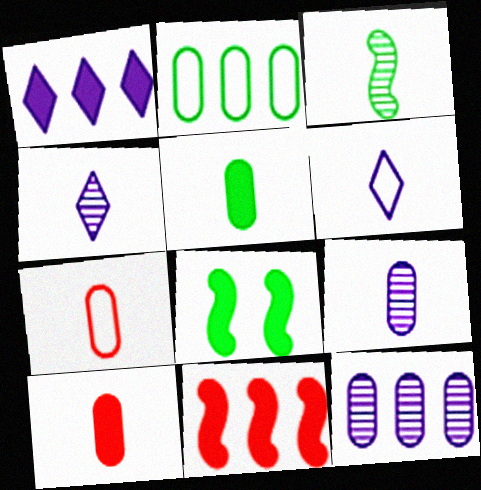[[1, 8, 10], 
[3, 6, 10], 
[5, 7, 9]]